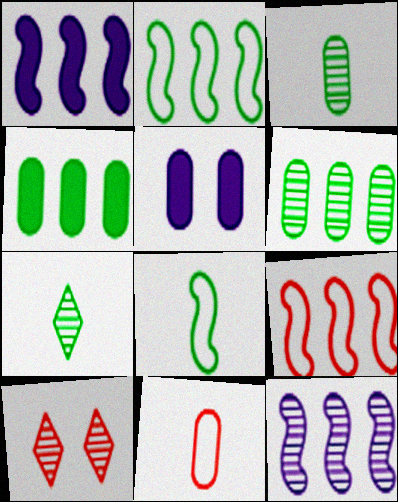[[3, 10, 12], 
[5, 6, 11], 
[5, 7, 9]]